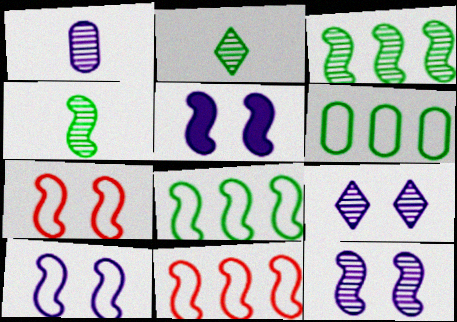[[4, 5, 11], 
[5, 10, 12]]